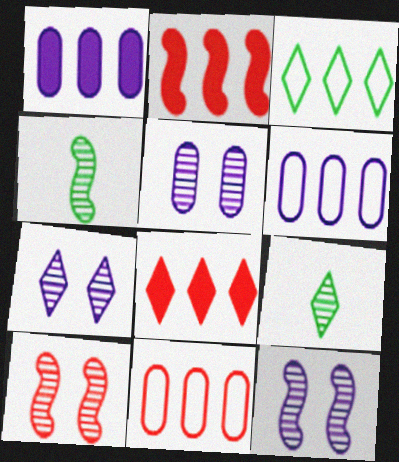[[5, 7, 12]]